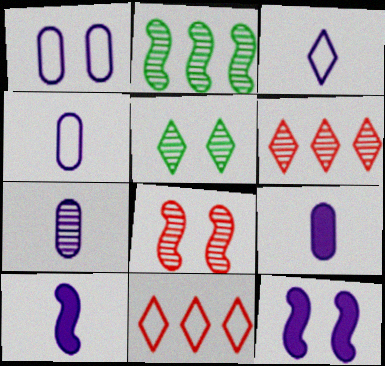[[3, 7, 10], 
[4, 7, 9]]